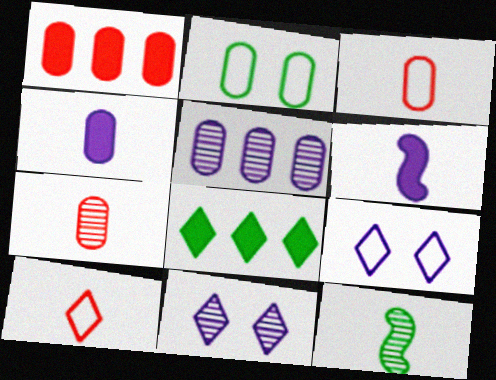[[1, 9, 12], 
[2, 8, 12], 
[4, 10, 12], 
[5, 6, 9], 
[8, 10, 11]]